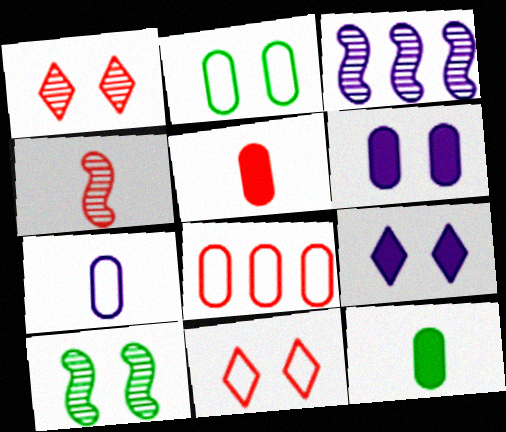[[2, 7, 8], 
[3, 4, 10], 
[3, 7, 9], 
[3, 11, 12], 
[6, 10, 11]]